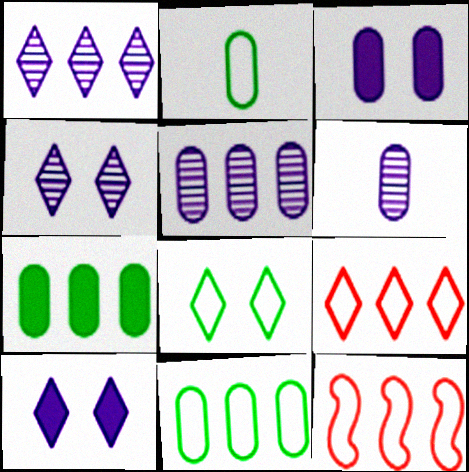[[1, 7, 12]]